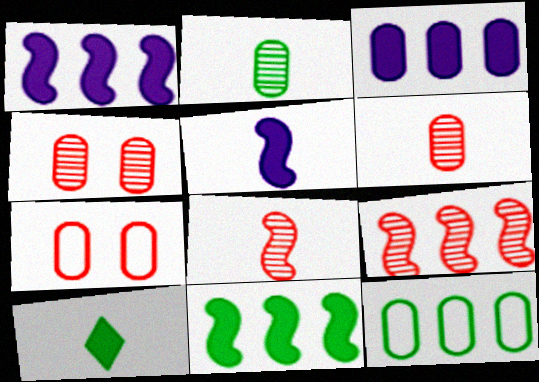[[2, 3, 7]]